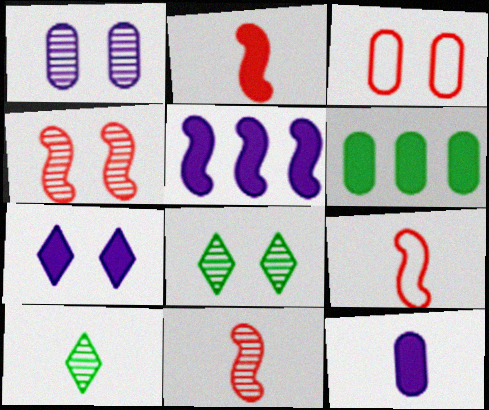[[1, 4, 8], 
[2, 6, 7], 
[2, 9, 11], 
[3, 5, 10], 
[5, 7, 12], 
[9, 10, 12]]